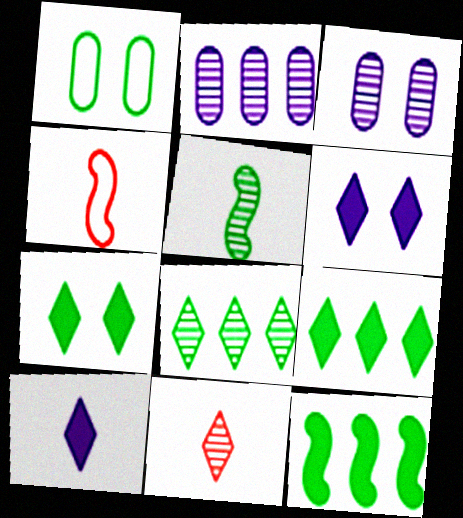[[1, 5, 9], 
[2, 4, 7], 
[3, 4, 9]]